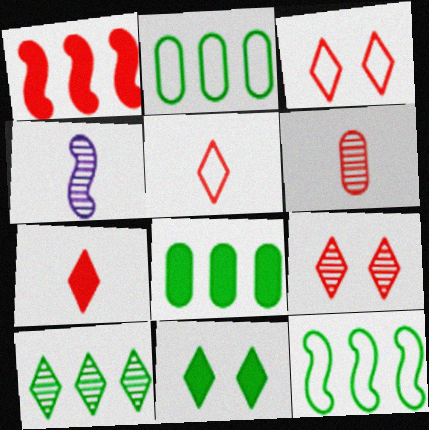[[1, 3, 6], 
[3, 4, 8], 
[8, 10, 12]]